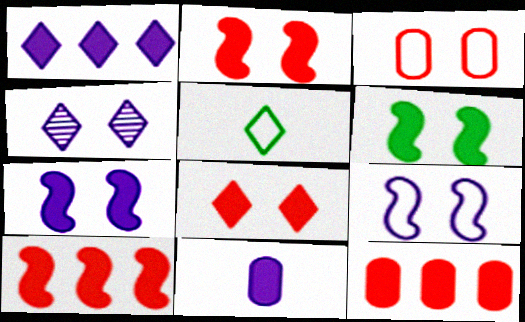[[1, 7, 11], 
[2, 6, 7], 
[3, 4, 6]]